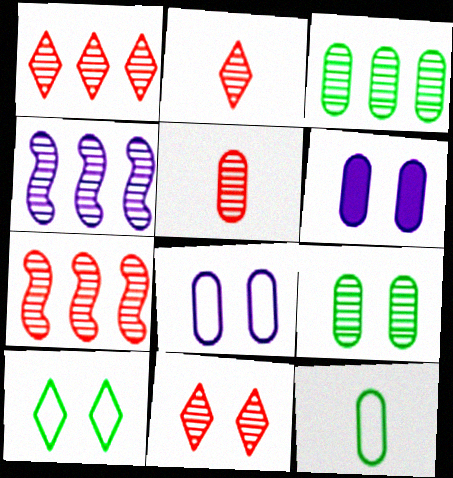[[1, 2, 11], 
[1, 3, 4], 
[2, 4, 9], 
[5, 7, 11]]